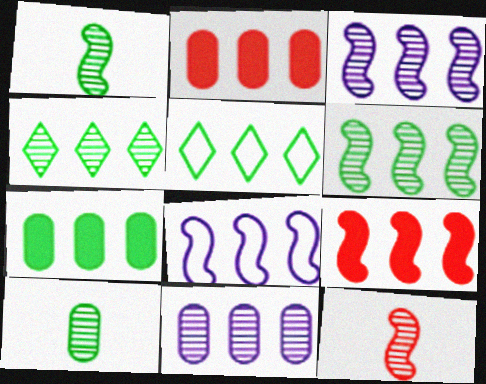[[2, 3, 5], 
[2, 4, 8], 
[5, 6, 7], 
[5, 9, 11], 
[6, 8, 9]]